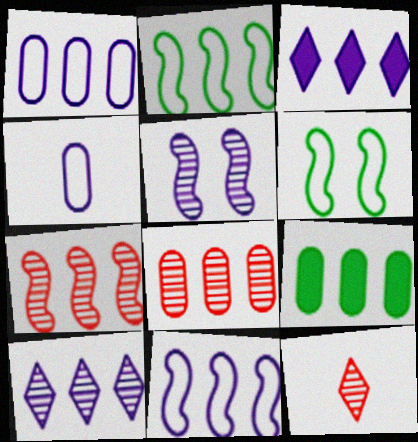[[1, 8, 9], 
[2, 3, 8], 
[3, 4, 5]]